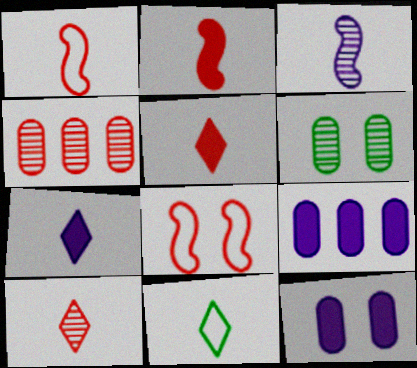[[4, 5, 8], 
[7, 10, 11]]